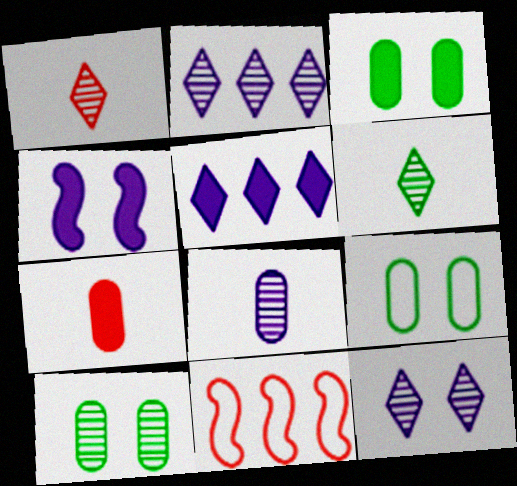[[3, 9, 10]]